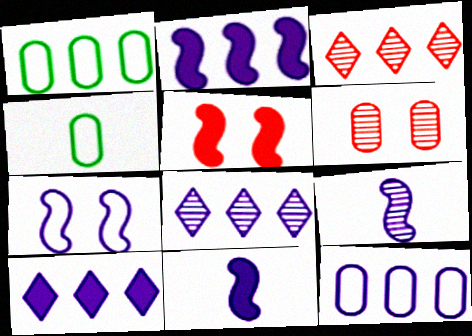[[1, 2, 3], 
[2, 7, 9], 
[2, 8, 12], 
[4, 5, 8]]